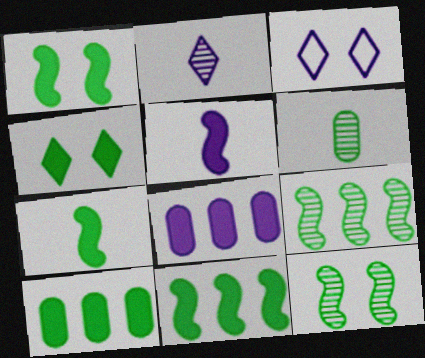[[1, 7, 11], 
[4, 7, 10]]